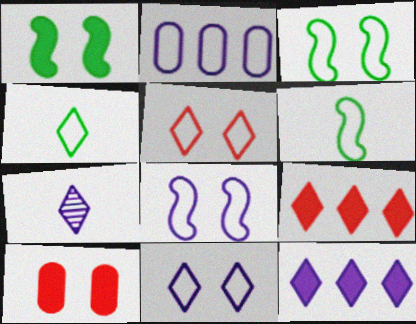[[2, 5, 6], 
[7, 11, 12]]